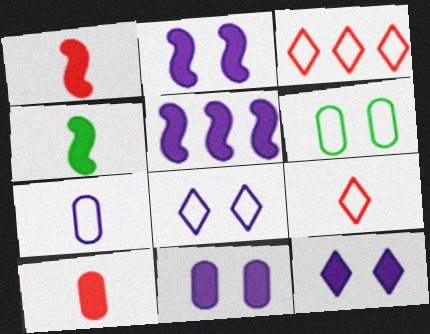[[2, 11, 12]]